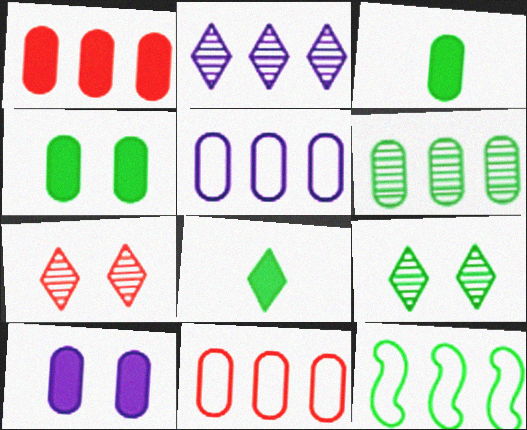[[1, 2, 12], 
[1, 3, 10], 
[1, 5, 6], 
[3, 9, 12]]